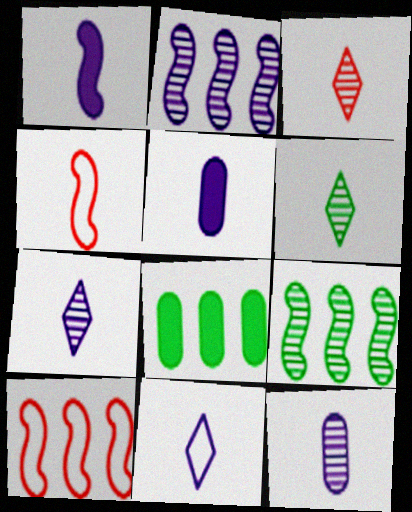[[1, 11, 12], 
[3, 6, 7], 
[4, 5, 6]]